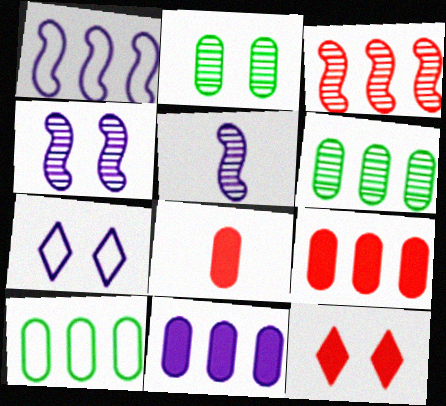[[5, 7, 11], 
[5, 10, 12]]